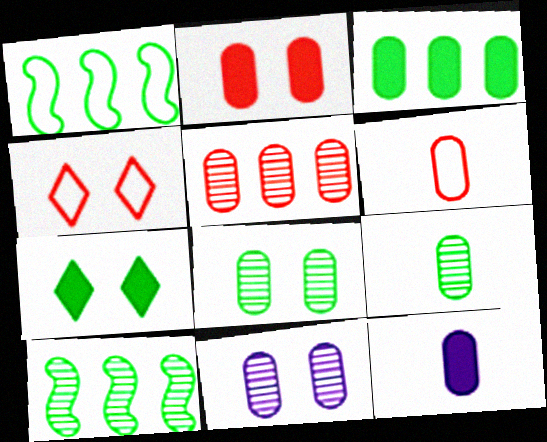[[1, 7, 9], 
[2, 3, 12], 
[2, 5, 6], 
[3, 6, 11], 
[4, 10, 12], 
[5, 9, 11], 
[6, 9, 12]]